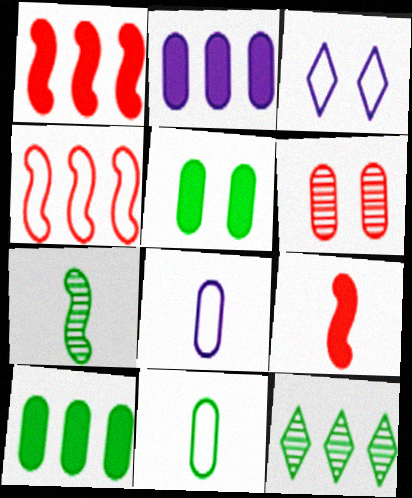[[2, 4, 12], 
[2, 6, 11], 
[3, 4, 11], 
[6, 8, 10]]